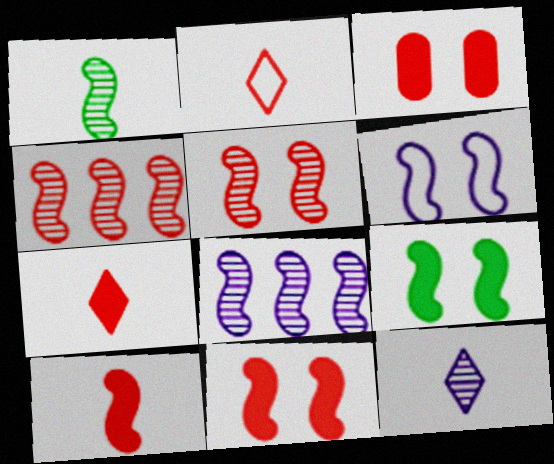[[1, 5, 8], 
[2, 3, 4], 
[5, 6, 9]]